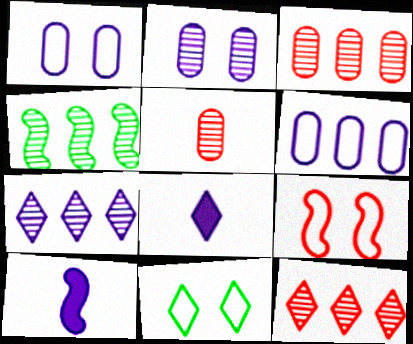[[1, 7, 10], 
[1, 9, 11], 
[3, 4, 7], 
[3, 10, 11], 
[4, 9, 10], 
[8, 11, 12]]